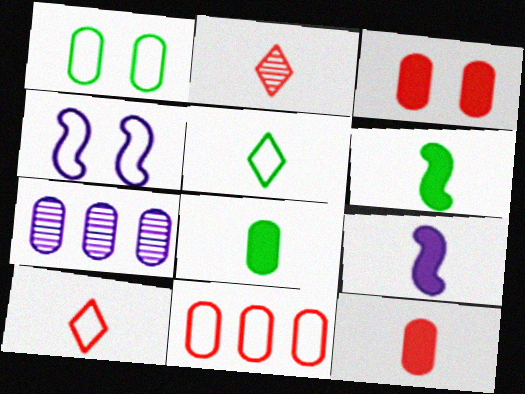[[1, 7, 12], 
[4, 5, 11]]